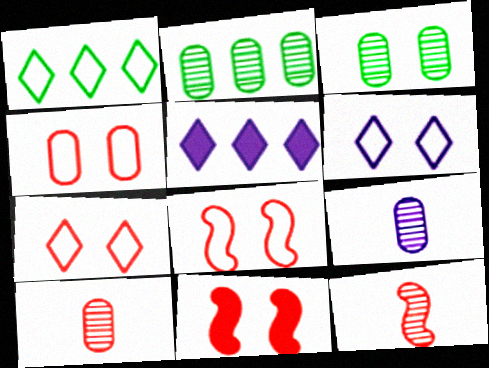[[1, 9, 11], 
[3, 6, 11], 
[4, 7, 8]]